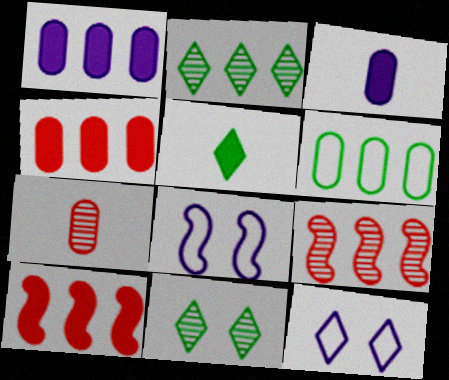[]